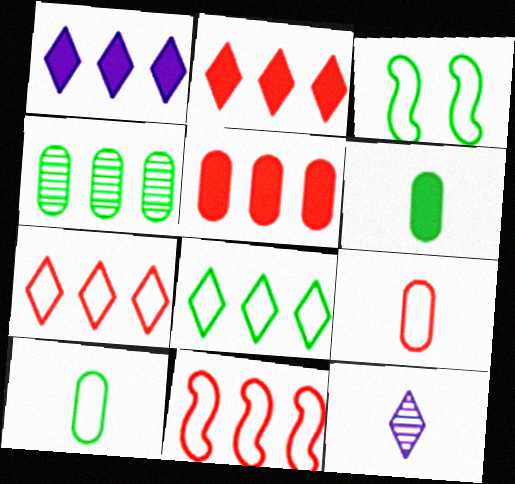[[1, 4, 11], 
[3, 5, 12], 
[3, 8, 10]]